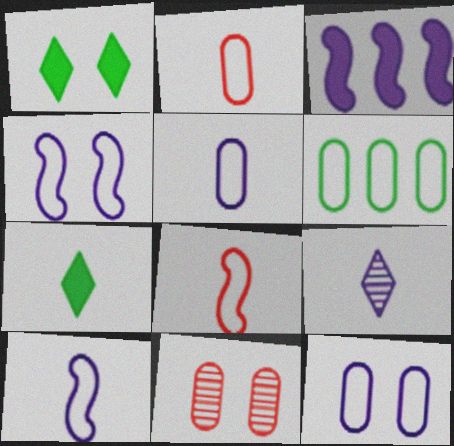[[1, 4, 11], 
[2, 6, 12], 
[3, 9, 12]]